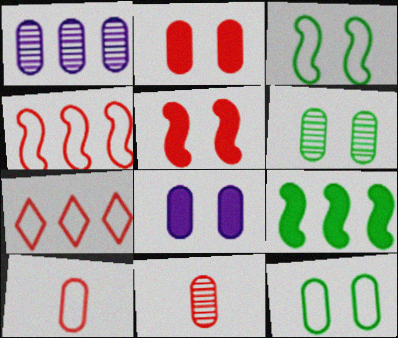[[1, 6, 11], 
[1, 7, 9], 
[5, 7, 11]]